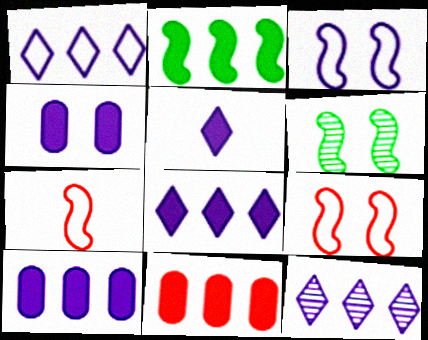[[1, 8, 12], 
[2, 8, 11]]